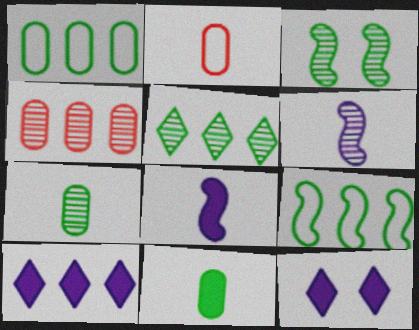[[2, 3, 10], 
[3, 5, 7], 
[4, 9, 10]]